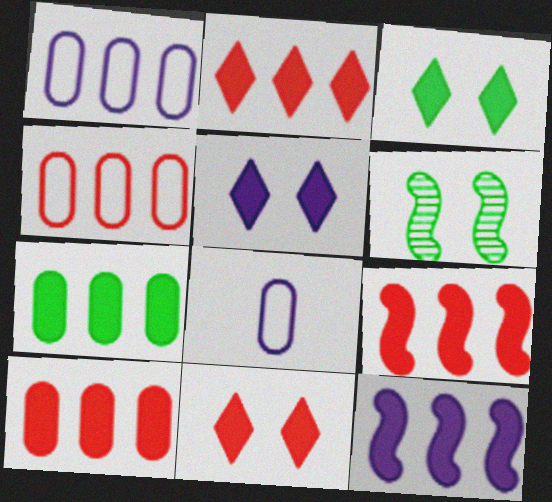[[2, 6, 8], 
[2, 7, 12], 
[2, 9, 10], 
[3, 5, 11]]